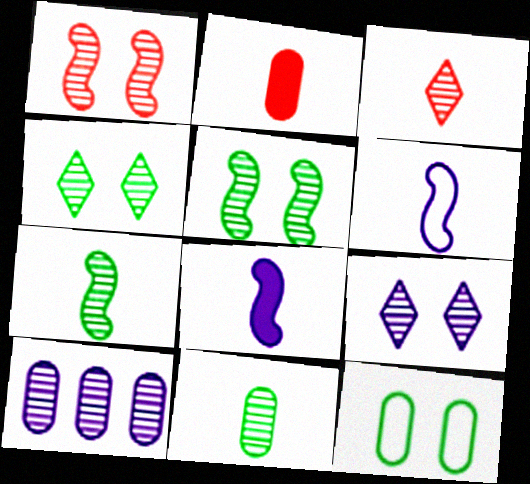[[2, 10, 12], 
[3, 5, 10]]